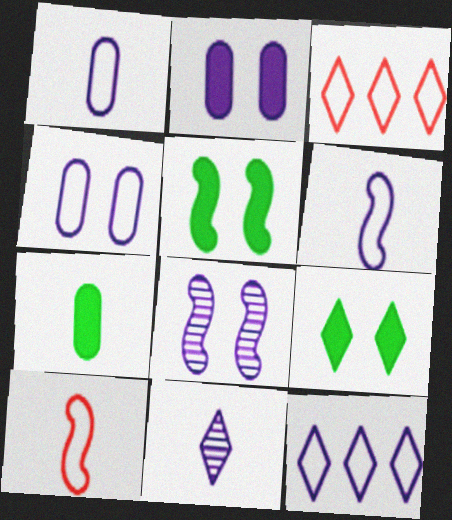[[3, 7, 8], 
[3, 9, 11], 
[4, 6, 12], 
[7, 10, 11]]